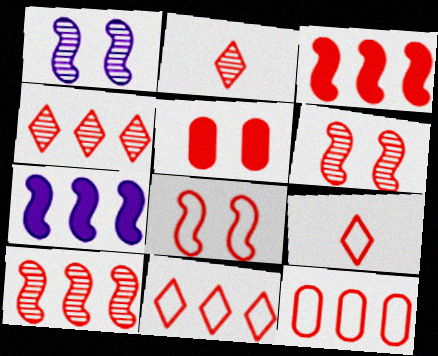[[3, 4, 12], 
[5, 9, 10], 
[8, 9, 12]]